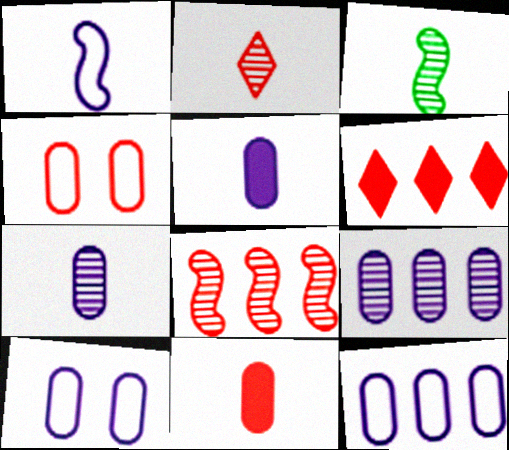[[2, 3, 7], 
[3, 6, 10], 
[5, 9, 10]]